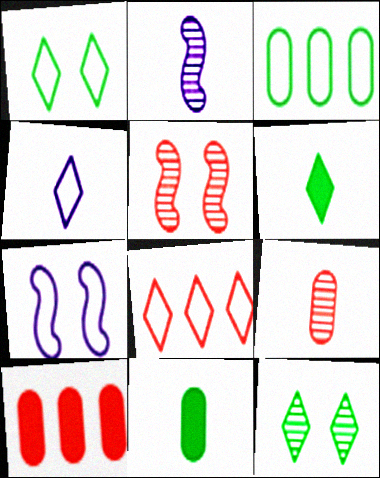[[1, 2, 10], 
[1, 4, 8]]